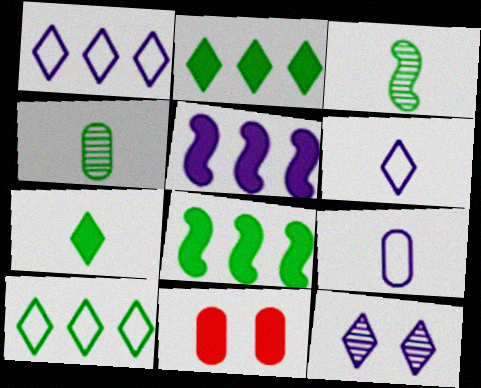[[1, 3, 11], 
[5, 7, 11], 
[5, 9, 12]]